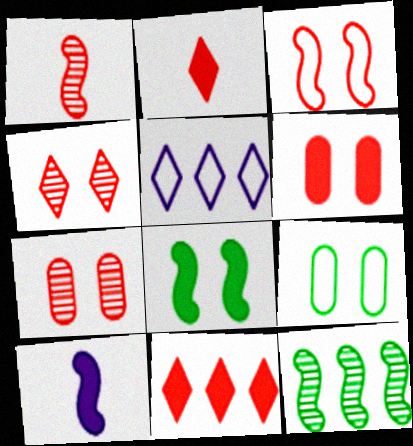[[3, 4, 6], 
[3, 10, 12]]